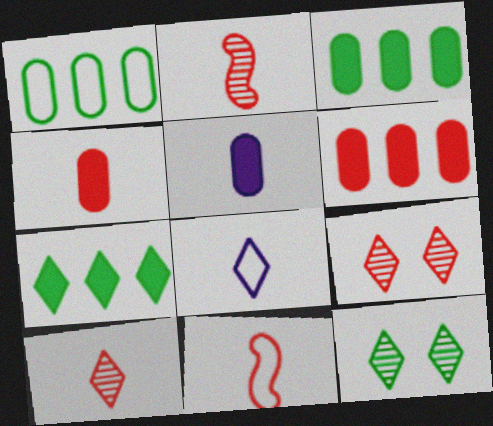[[4, 10, 11], 
[6, 9, 11], 
[7, 8, 9]]